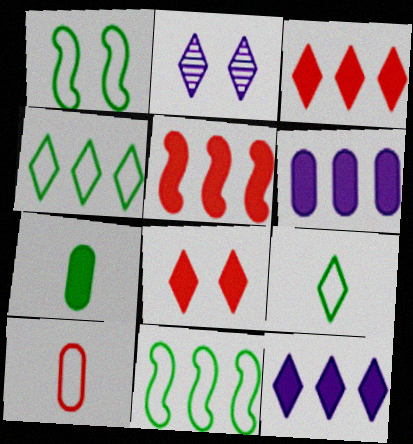[[2, 3, 9]]